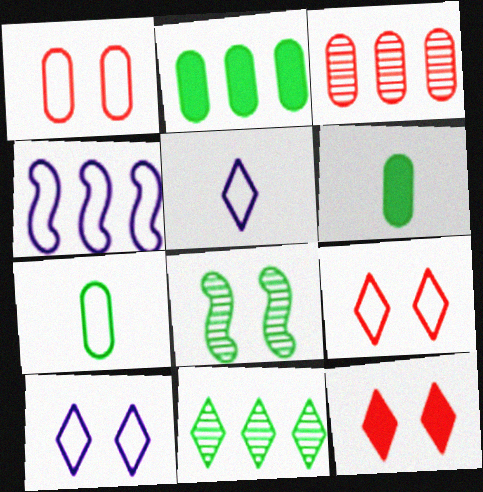[[4, 7, 9], 
[5, 11, 12]]